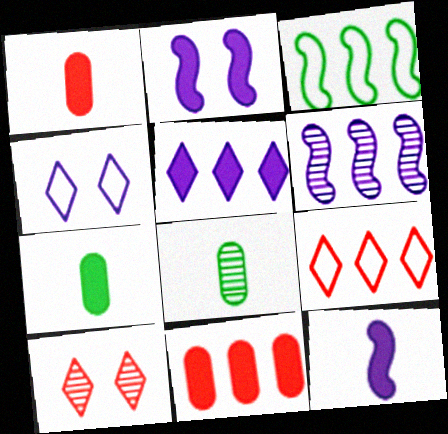[[2, 8, 9], 
[6, 8, 10]]